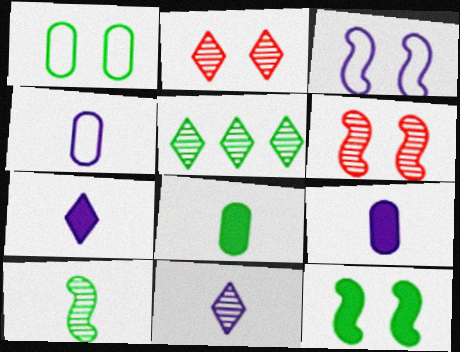[[2, 5, 11], 
[3, 6, 12]]